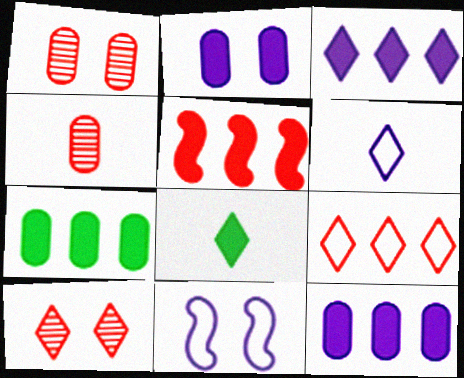[[2, 5, 8], 
[3, 5, 7]]